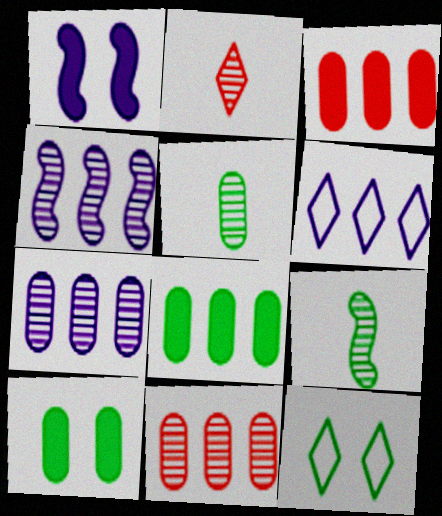[[8, 9, 12]]